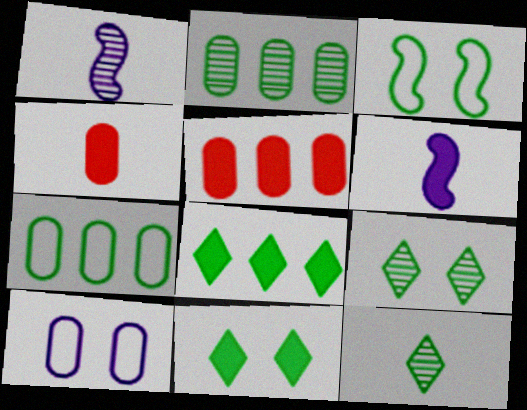[[2, 4, 10], 
[5, 6, 11]]